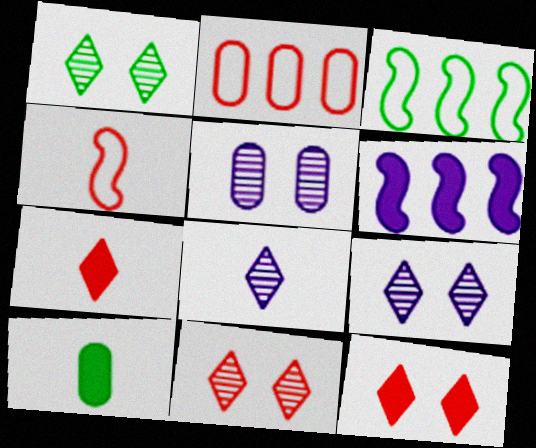[[1, 3, 10], 
[1, 9, 11], 
[2, 5, 10], 
[3, 5, 7], 
[4, 8, 10], 
[6, 10, 12]]